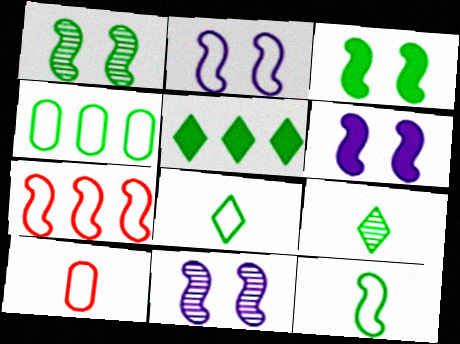[[2, 6, 11], 
[2, 7, 12], 
[3, 4, 9], 
[5, 10, 11]]